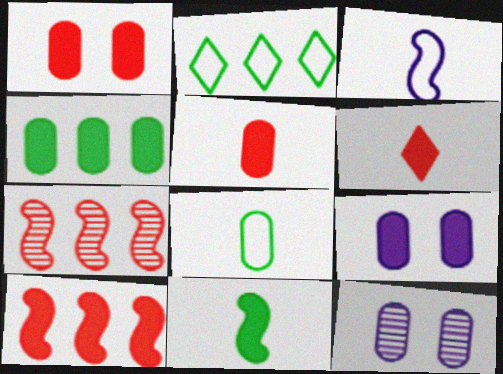[[1, 6, 10], 
[4, 5, 9]]